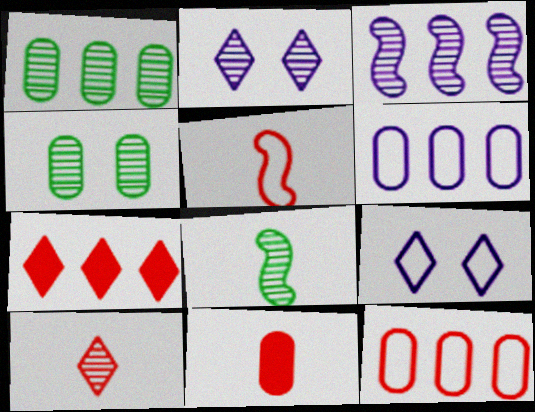[[3, 4, 10], 
[4, 6, 11], 
[5, 10, 11]]